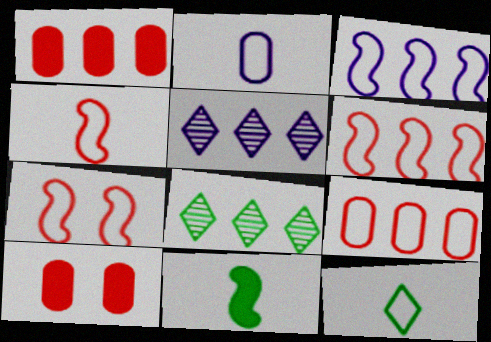[[1, 3, 8], 
[2, 4, 12], 
[4, 6, 7]]